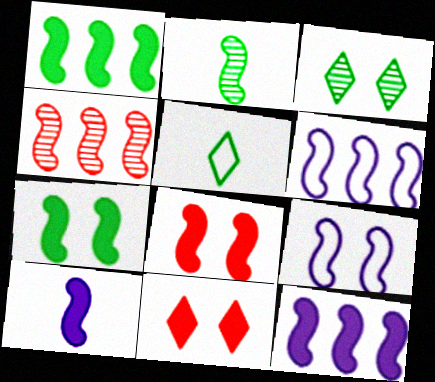[[1, 4, 6], 
[1, 8, 10], 
[2, 6, 8]]